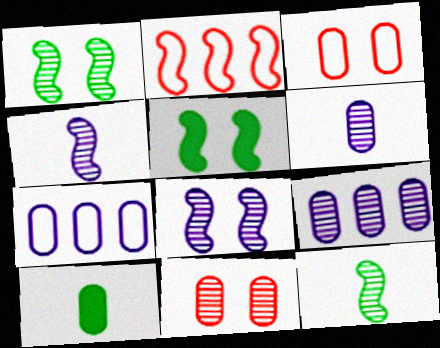[[2, 4, 5], 
[3, 9, 10], 
[7, 10, 11]]